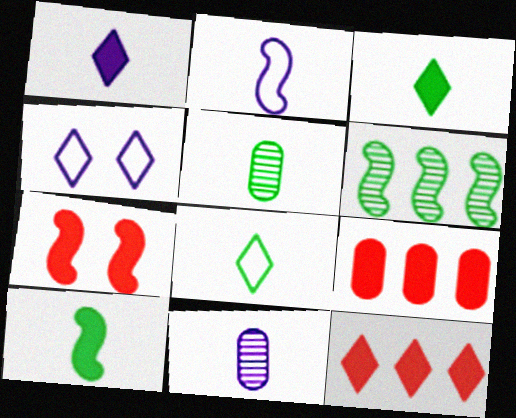[[1, 2, 11], 
[2, 6, 7], 
[5, 8, 10]]